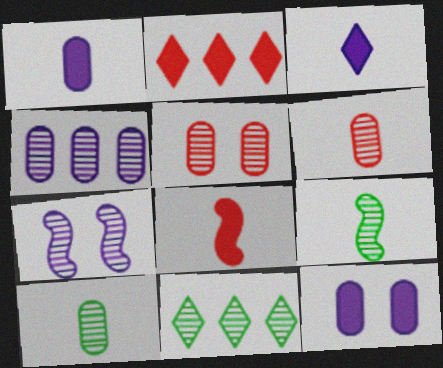[[4, 5, 10], 
[6, 7, 11]]